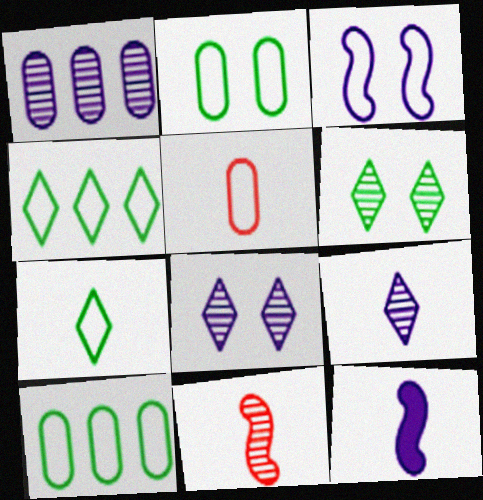[[1, 6, 11], 
[3, 4, 5]]